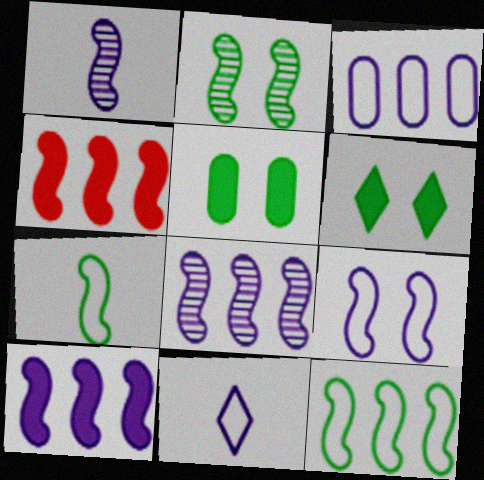[[1, 9, 10], 
[3, 9, 11], 
[4, 8, 12]]